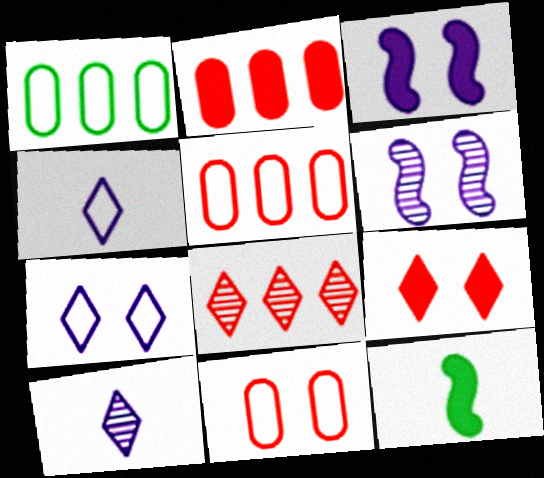[]